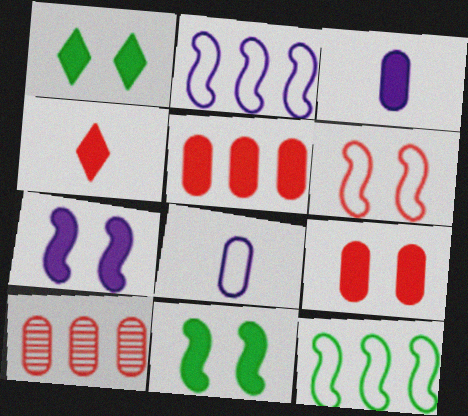[[1, 7, 9], 
[4, 6, 10]]